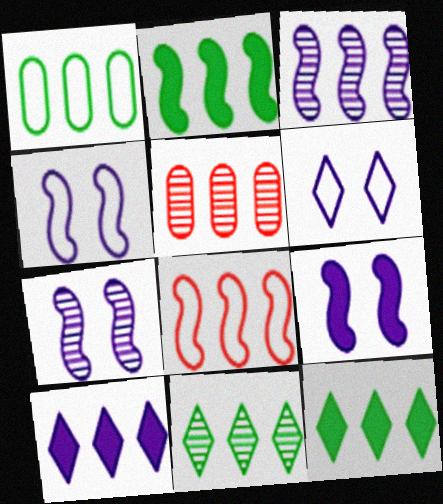[[1, 2, 11], 
[2, 3, 8], 
[3, 5, 11], 
[4, 7, 9]]